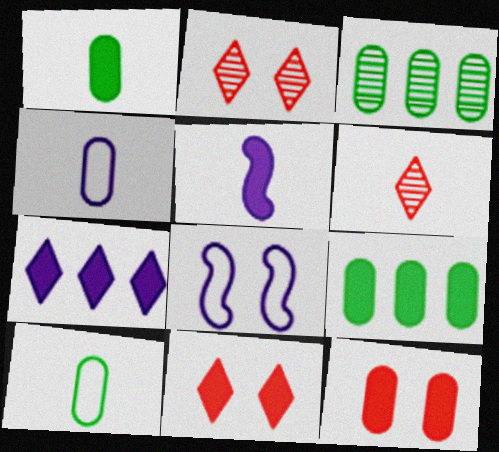[[3, 4, 12], 
[5, 6, 10], 
[5, 9, 11], 
[6, 8, 9]]